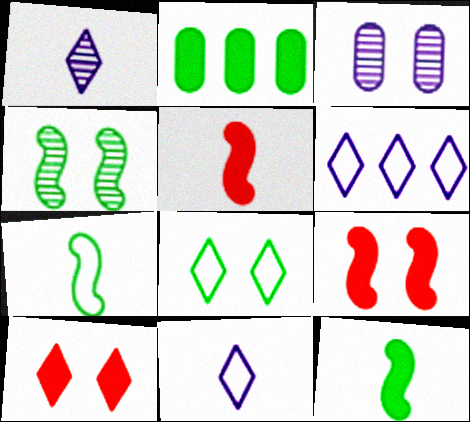[[3, 8, 9]]